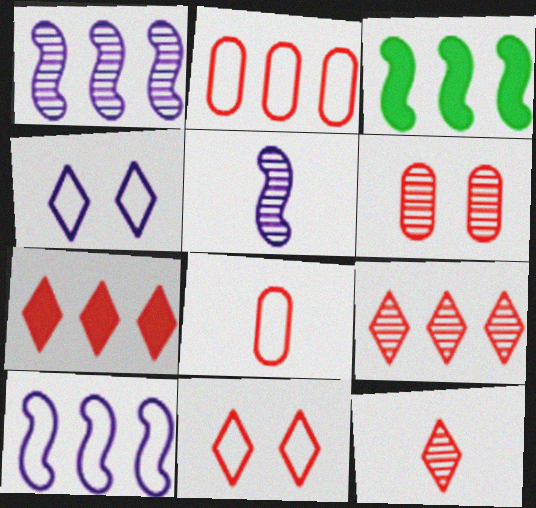[[7, 11, 12]]